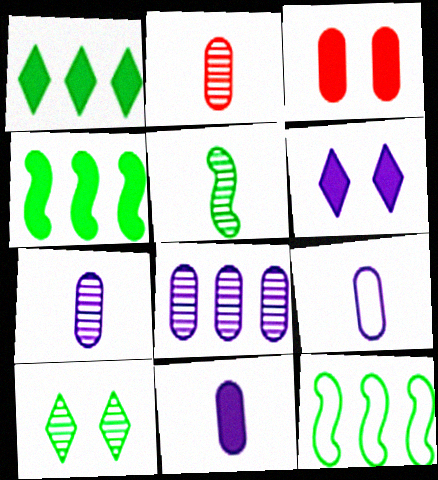[[2, 6, 12], 
[7, 9, 11]]